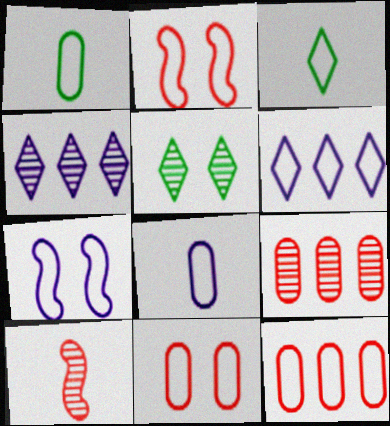[[1, 2, 6], 
[3, 7, 12], 
[6, 7, 8]]